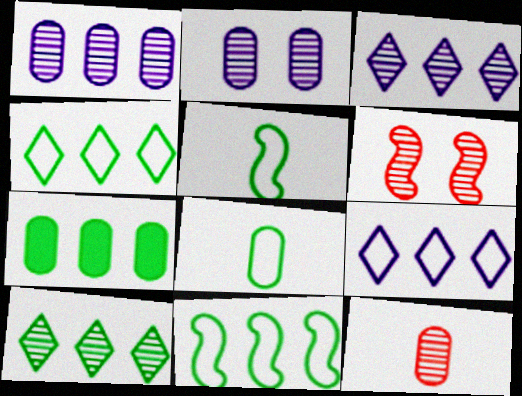[[7, 10, 11]]